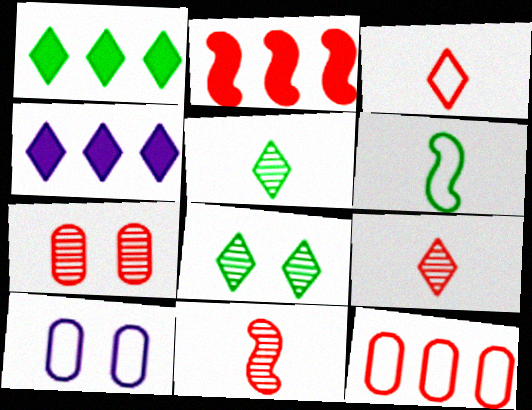[[1, 10, 11], 
[2, 3, 7], 
[2, 5, 10], 
[3, 4, 8], 
[4, 6, 7]]